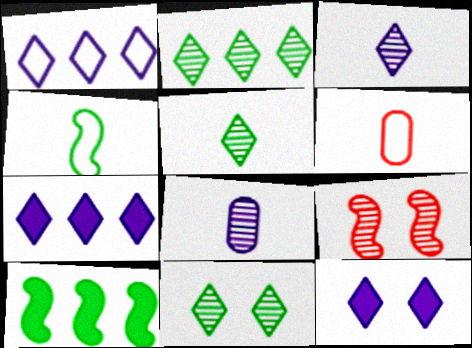[[1, 3, 12], 
[2, 5, 11], 
[2, 8, 9]]